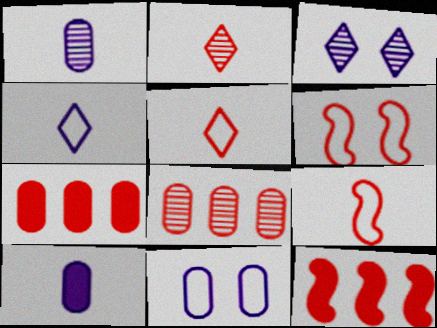[[2, 6, 7]]